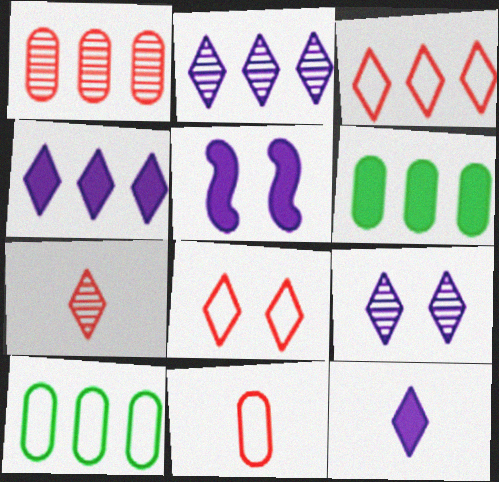[[5, 7, 10]]